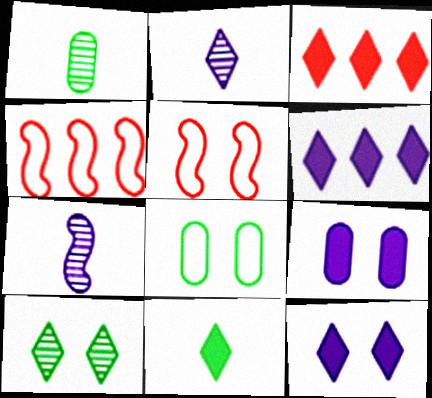[[1, 4, 12], 
[1, 5, 6], 
[3, 7, 8], 
[3, 11, 12], 
[5, 9, 10]]